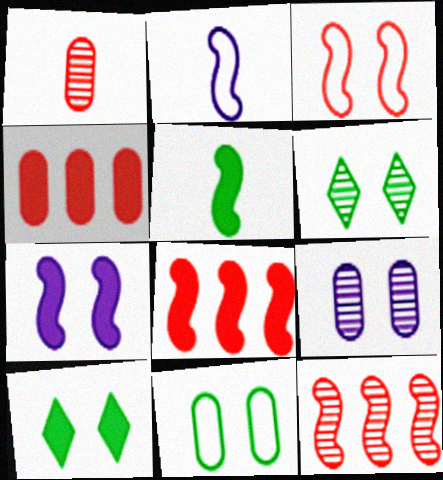[[2, 4, 6], 
[3, 9, 10], 
[5, 7, 8]]